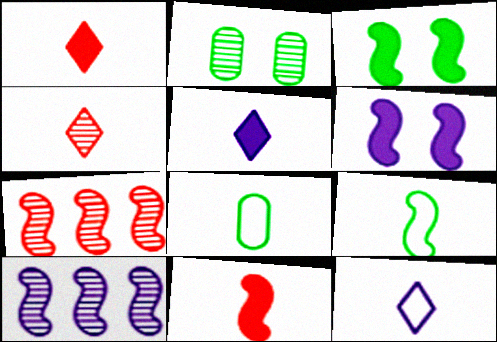[[2, 4, 10], 
[6, 7, 9]]